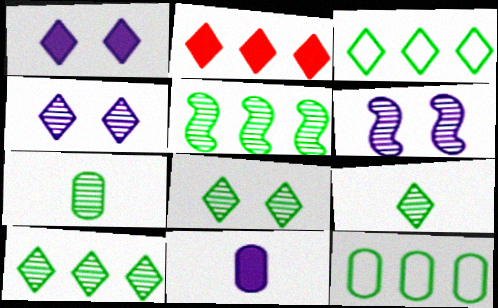[[5, 7, 8], 
[8, 9, 10]]